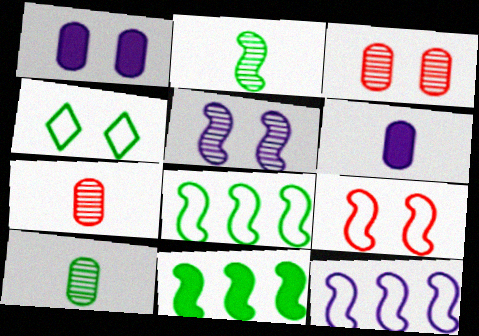[[4, 10, 11]]